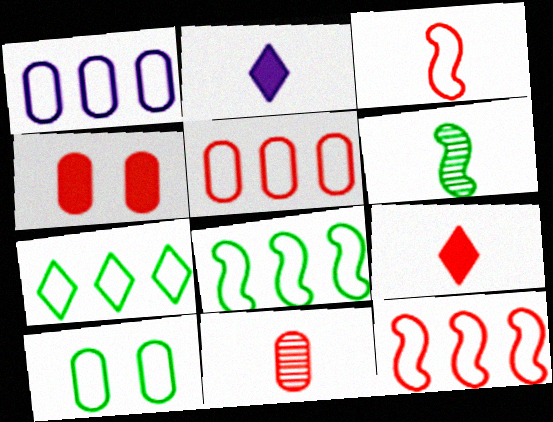[[1, 7, 12], 
[3, 9, 11], 
[4, 5, 11]]